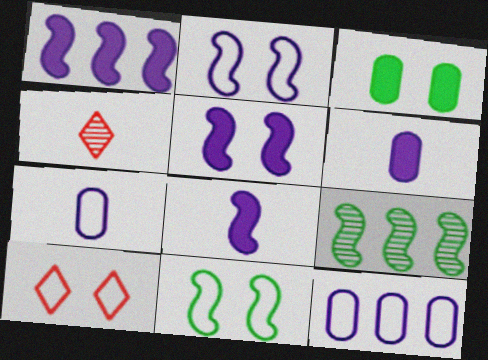[[1, 5, 8], 
[6, 9, 10]]